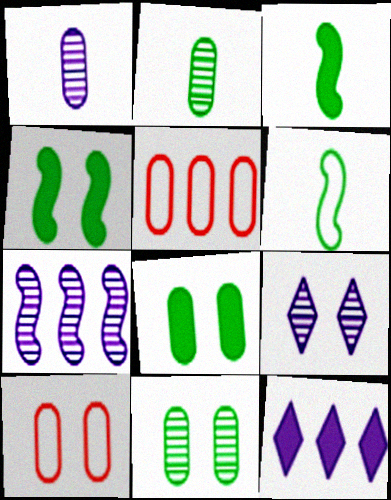[[1, 5, 8], 
[1, 7, 9], 
[3, 5, 9], 
[4, 9, 10]]